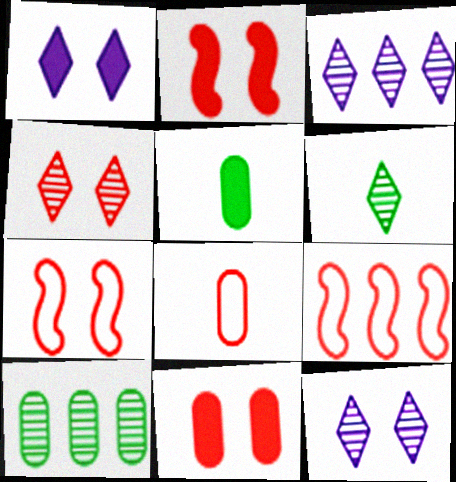[[3, 4, 6], 
[3, 5, 7], 
[4, 7, 11], 
[5, 9, 12]]